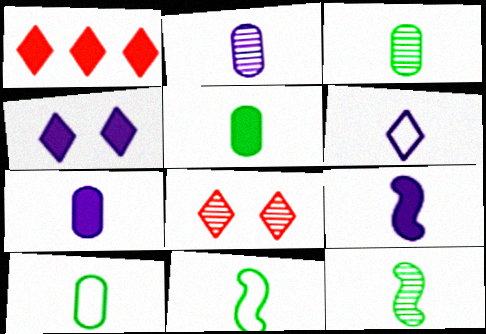[[2, 6, 9], 
[3, 5, 10]]